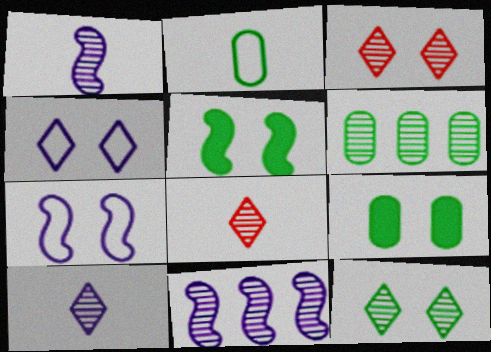[[1, 3, 6], 
[2, 6, 9], 
[3, 7, 9]]